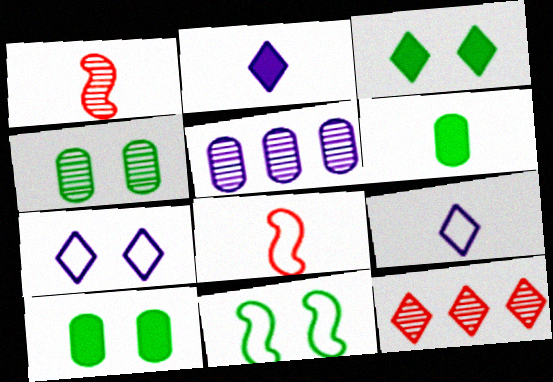[[1, 6, 9], 
[3, 4, 11], 
[3, 5, 8], 
[3, 9, 12]]